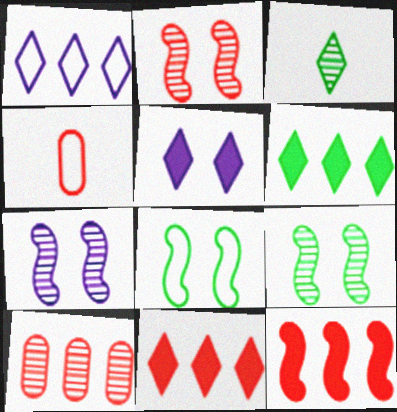[[1, 4, 8], 
[2, 4, 11], 
[2, 7, 9], 
[3, 7, 10], 
[4, 6, 7]]